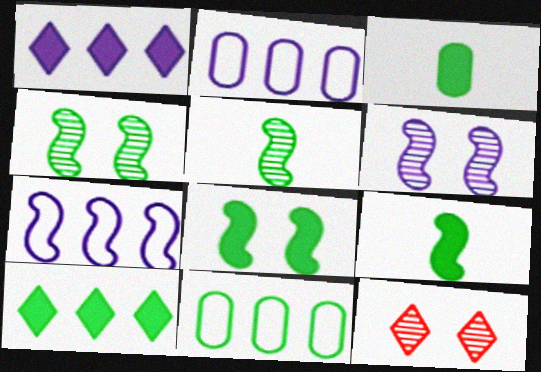[[2, 9, 12], 
[3, 7, 12], 
[3, 8, 10]]